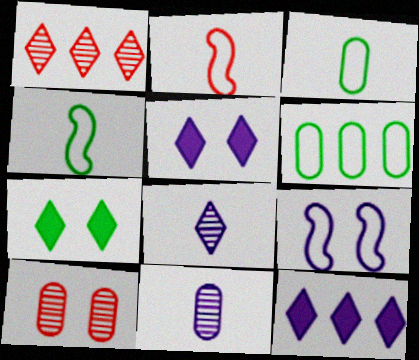[[4, 10, 12], 
[7, 9, 10], 
[9, 11, 12]]